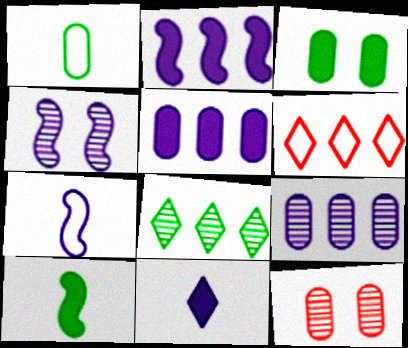[[1, 5, 12], 
[2, 4, 7]]